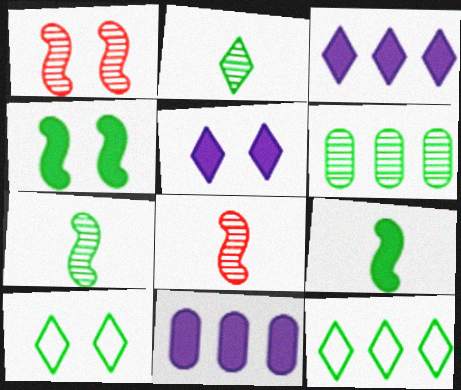[[6, 9, 10], 
[8, 10, 11]]